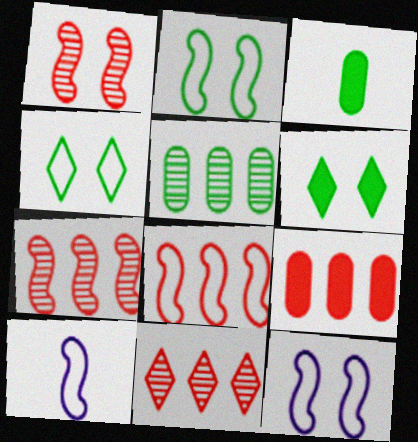[[2, 8, 10], 
[3, 11, 12], 
[8, 9, 11]]